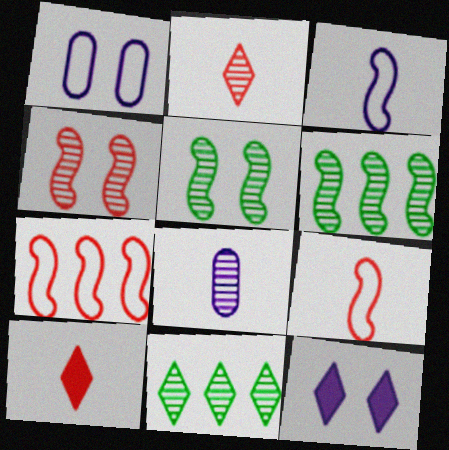[[1, 6, 10], 
[4, 8, 11]]